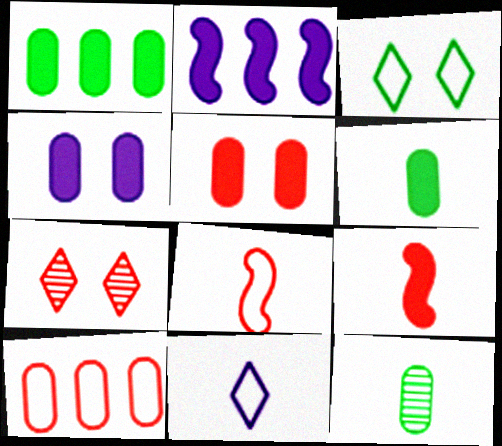[[4, 10, 12], 
[7, 9, 10], 
[9, 11, 12]]